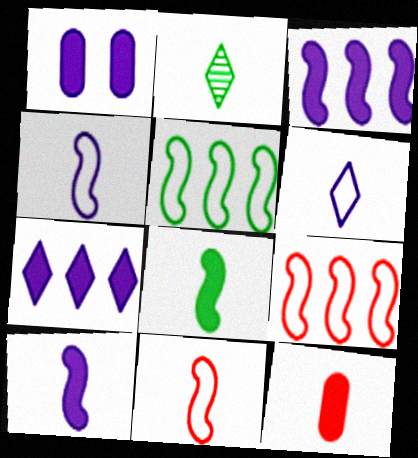[[1, 2, 9], 
[1, 7, 10], 
[2, 4, 12]]